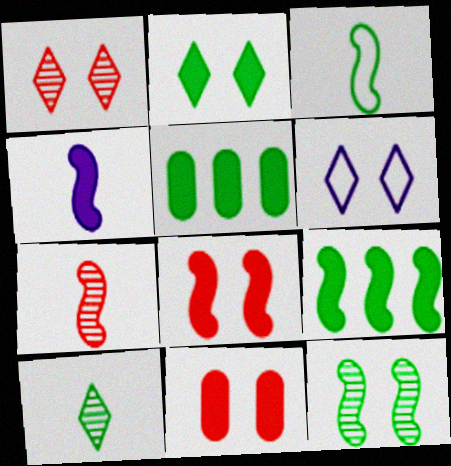[[1, 2, 6], 
[3, 4, 7], 
[3, 9, 12], 
[4, 8, 9], 
[5, 6, 7], 
[6, 11, 12]]